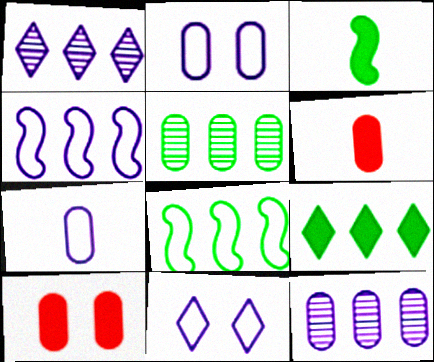[[2, 5, 6], 
[4, 7, 11], 
[5, 7, 10], 
[5, 8, 9]]